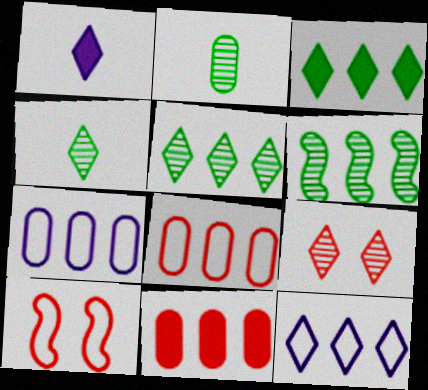[[6, 11, 12]]